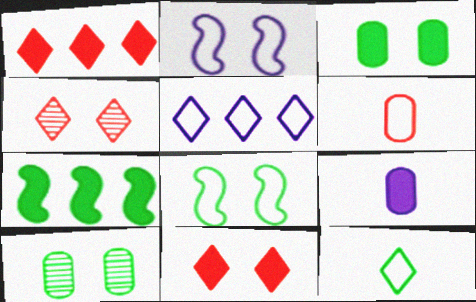[[2, 3, 4], 
[2, 10, 11], 
[5, 6, 8], 
[7, 9, 11], 
[7, 10, 12]]